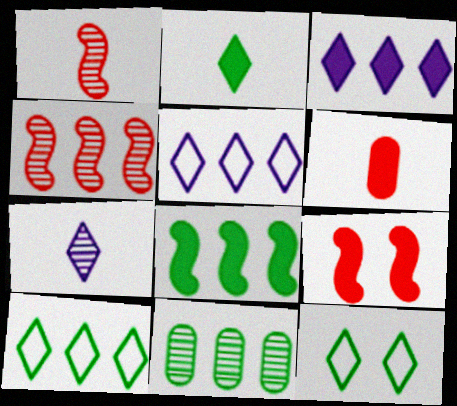[[8, 10, 11]]